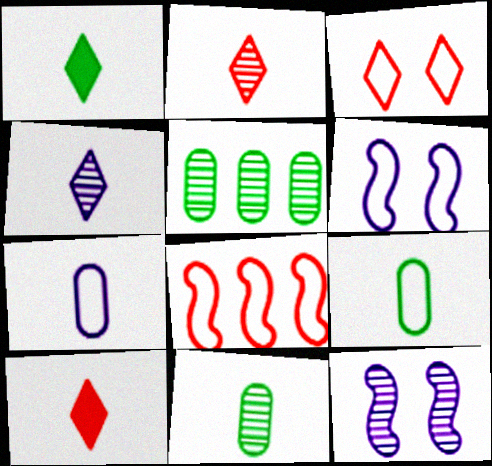[[2, 5, 12], 
[5, 6, 10]]